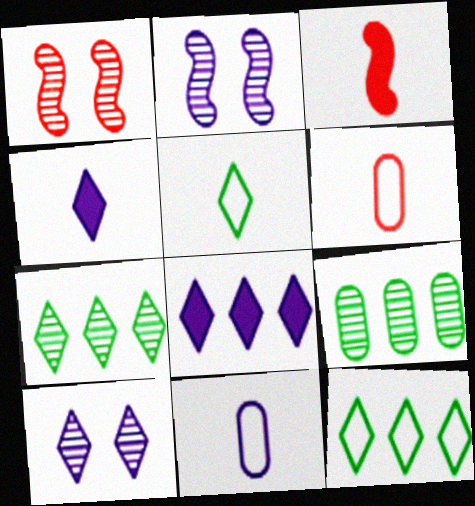[[2, 8, 11]]